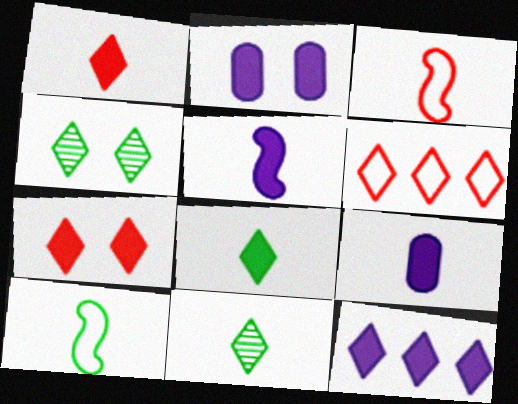[[2, 5, 12], 
[3, 9, 11], 
[7, 8, 12]]